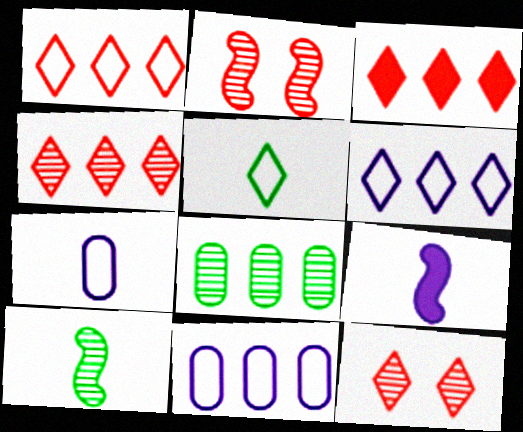[[1, 3, 4]]